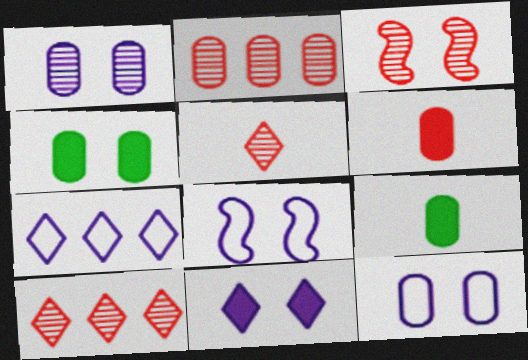[[1, 8, 11], 
[2, 3, 5], 
[2, 9, 12], 
[3, 7, 9], 
[8, 9, 10]]